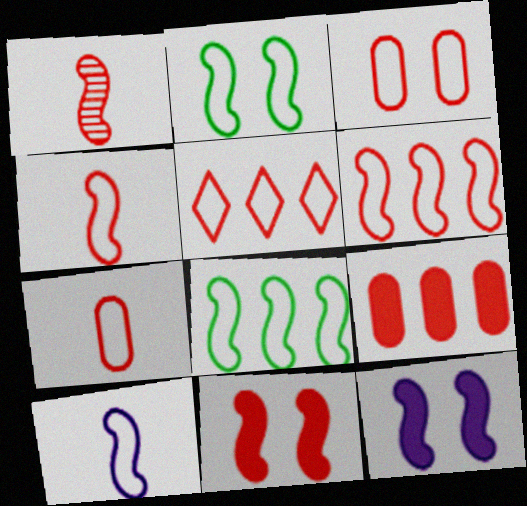[[1, 6, 11], 
[1, 8, 12], 
[2, 6, 10], 
[3, 4, 5]]